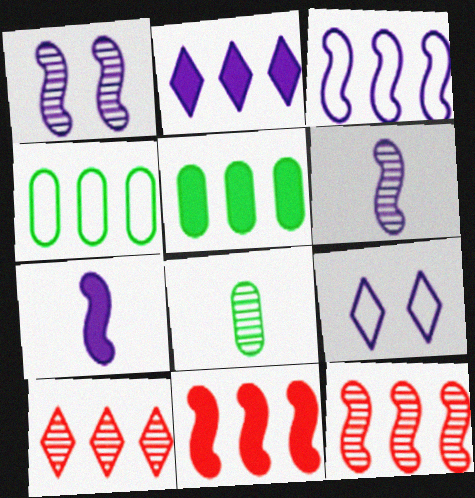[[1, 3, 7], 
[1, 8, 10], 
[2, 4, 12], 
[2, 5, 11], 
[3, 5, 10], 
[8, 9, 11]]